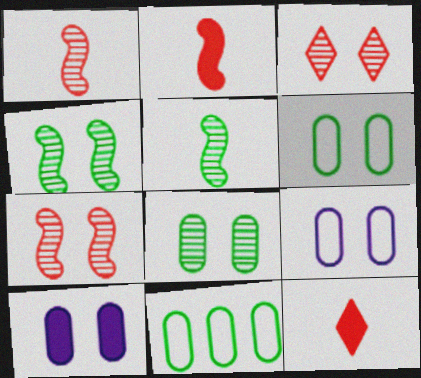[]